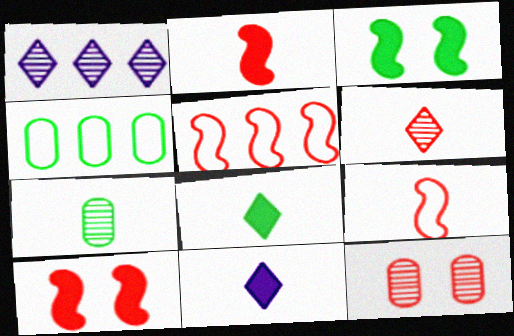[[7, 9, 11]]